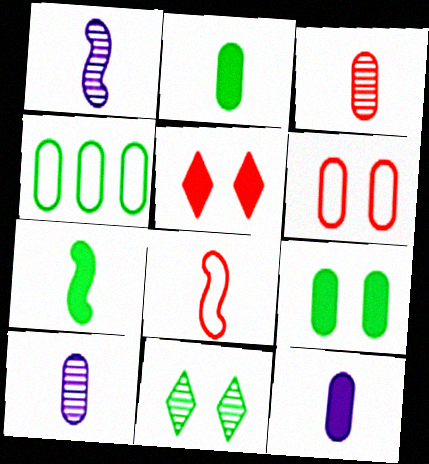[[1, 4, 5], 
[1, 7, 8], 
[4, 7, 11]]